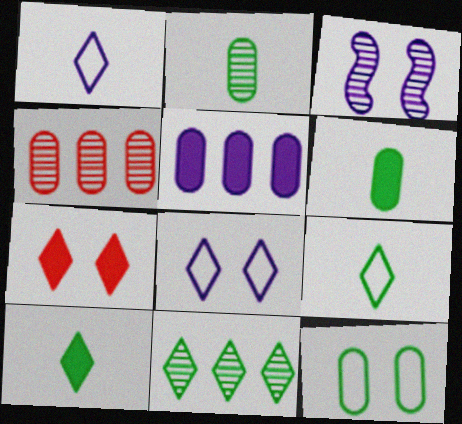[[1, 3, 5], 
[1, 7, 11], 
[3, 7, 12]]